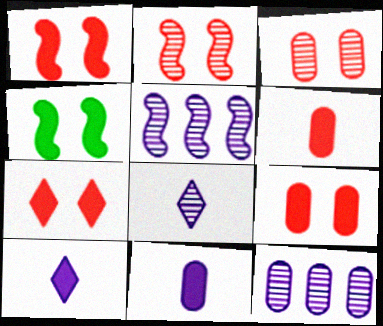[[1, 7, 9]]